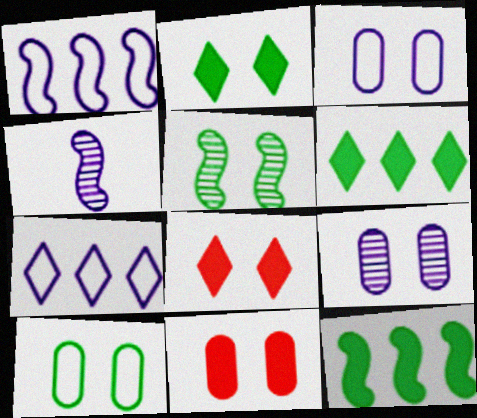[[2, 5, 10], 
[3, 5, 8], 
[9, 10, 11]]